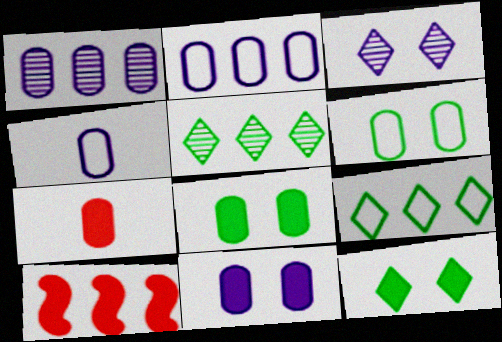[[1, 4, 11], 
[1, 6, 7], 
[1, 9, 10], 
[2, 5, 10]]